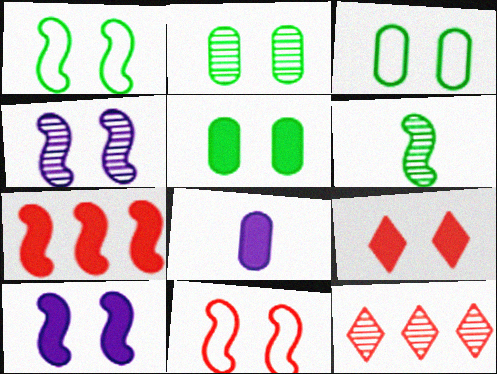[[1, 8, 12], 
[2, 3, 5], 
[3, 4, 9], 
[5, 9, 10]]